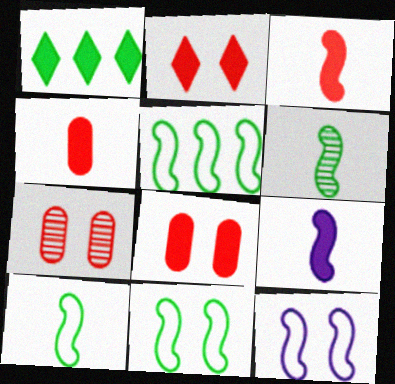[[1, 8, 9], 
[5, 10, 11]]